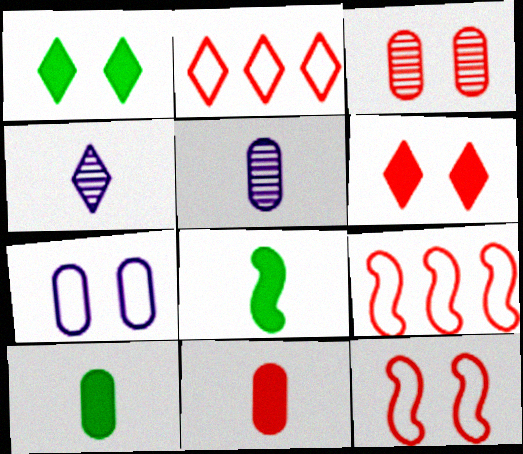[[1, 2, 4], 
[1, 5, 9], 
[3, 6, 12]]